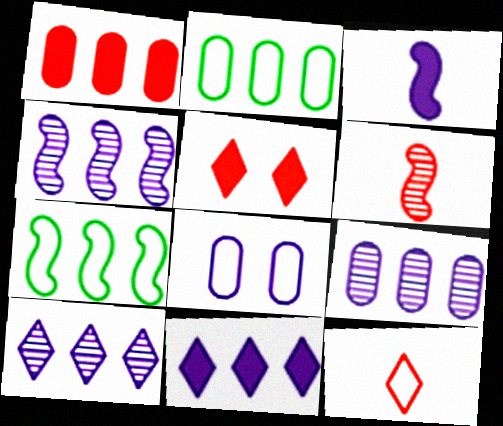[[1, 2, 9], 
[1, 7, 10], 
[3, 8, 10], 
[4, 9, 10], 
[7, 8, 12]]